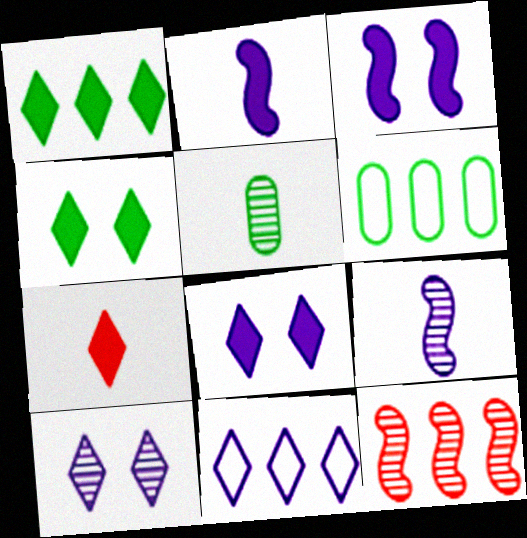[[1, 7, 8], 
[5, 10, 12]]